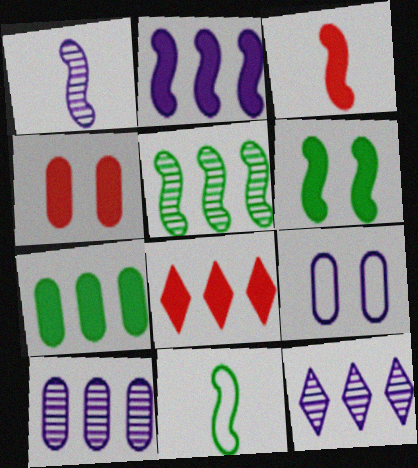[[1, 3, 11], 
[2, 3, 6], 
[2, 7, 8], 
[3, 4, 8], 
[4, 11, 12], 
[5, 6, 11]]